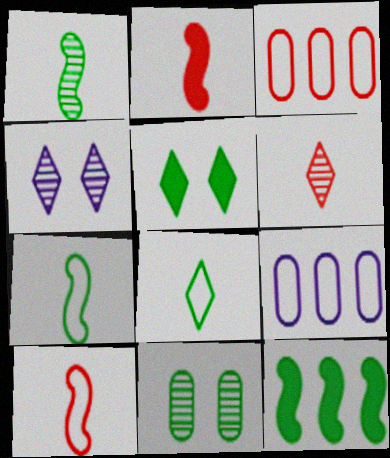[[8, 11, 12]]